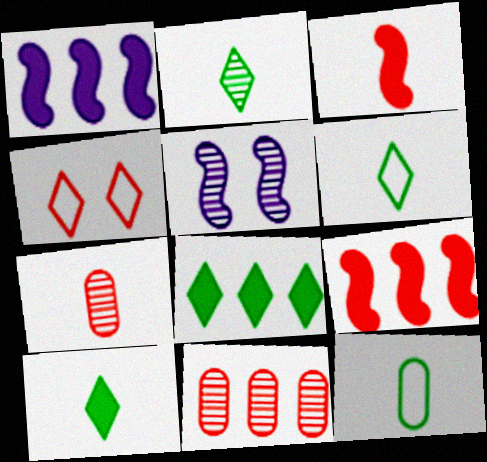[[2, 5, 11], 
[2, 6, 10], 
[3, 4, 11], 
[4, 7, 9]]